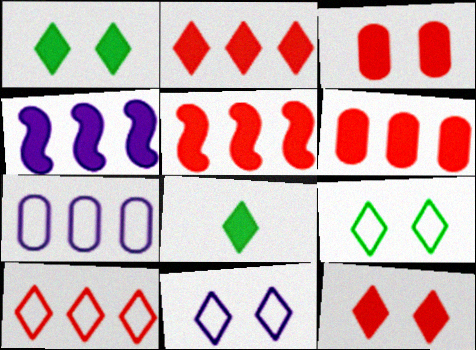[[2, 5, 6], 
[3, 4, 8]]